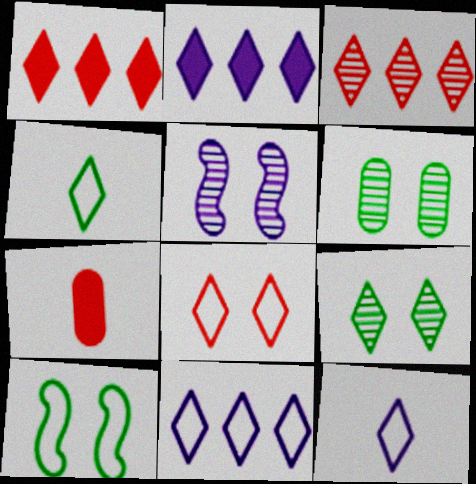[[1, 9, 12], 
[4, 8, 11]]